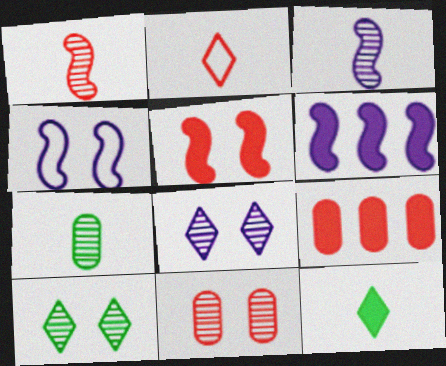[[3, 4, 6]]